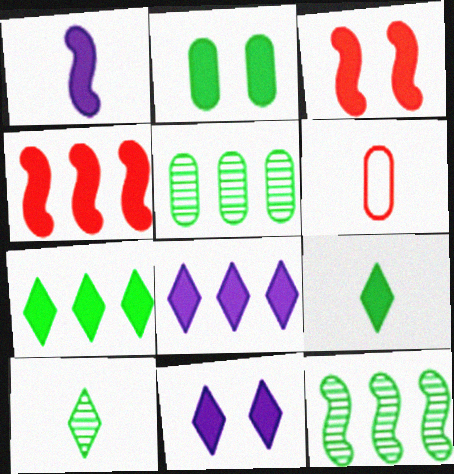[[1, 6, 10], 
[2, 3, 11], 
[6, 11, 12]]